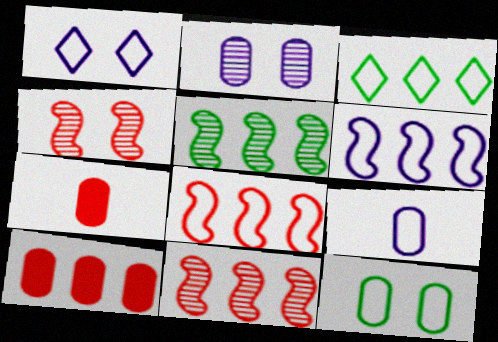[[1, 5, 7], 
[1, 6, 9]]